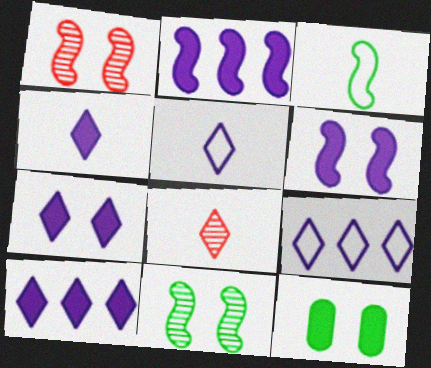[[1, 2, 3], 
[4, 7, 10]]